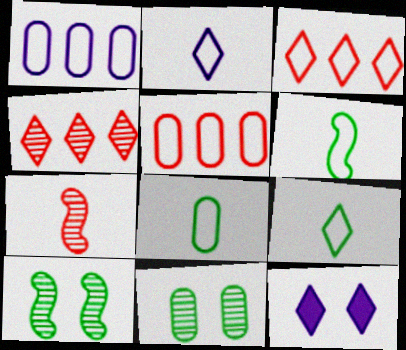[[4, 9, 12], 
[6, 8, 9]]